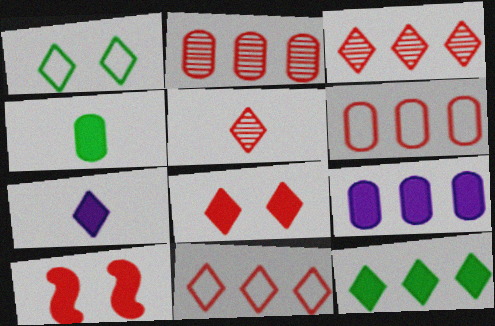[[1, 3, 7], 
[5, 6, 10], 
[5, 8, 11], 
[7, 8, 12]]